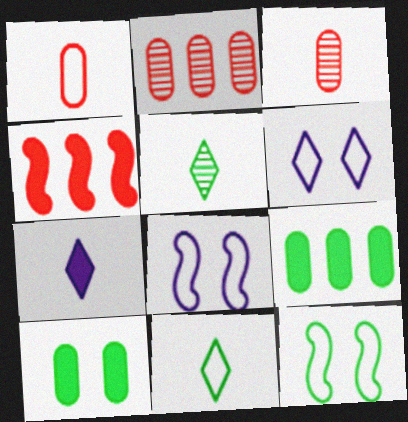[[2, 7, 12], 
[4, 7, 10], 
[5, 9, 12]]